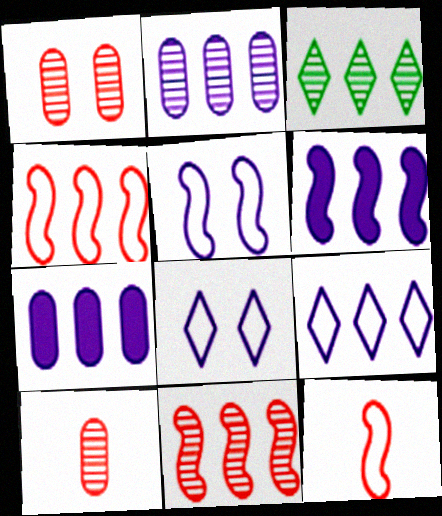[[2, 3, 11], 
[2, 6, 9], 
[3, 4, 7]]